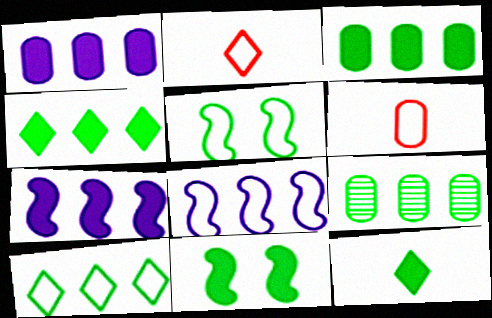[[3, 11, 12], 
[5, 9, 12]]